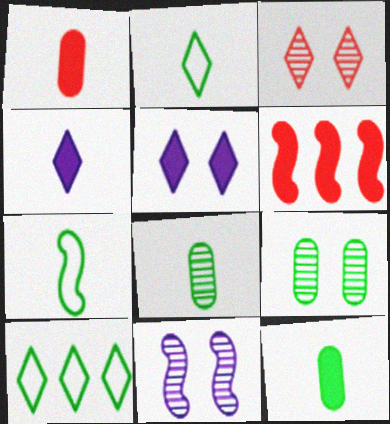[[1, 10, 11], 
[3, 4, 10], 
[3, 9, 11], 
[5, 6, 12], 
[6, 7, 11]]